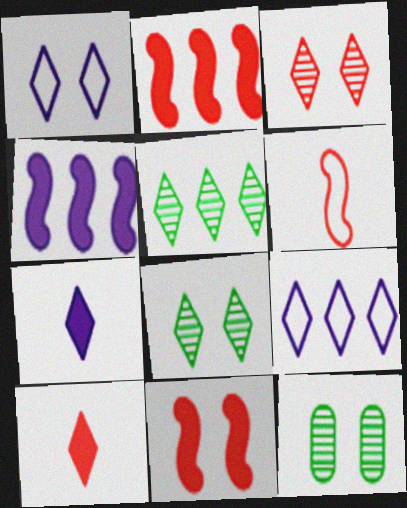[[1, 5, 10], 
[1, 11, 12], 
[8, 9, 10]]